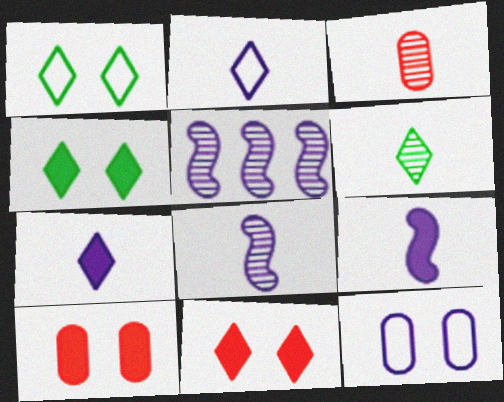[[3, 6, 8], 
[5, 7, 12]]